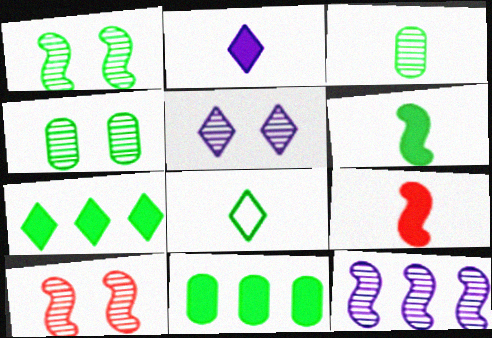[[1, 8, 11], 
[3, 6, 8], 
[4, 5, 10]]